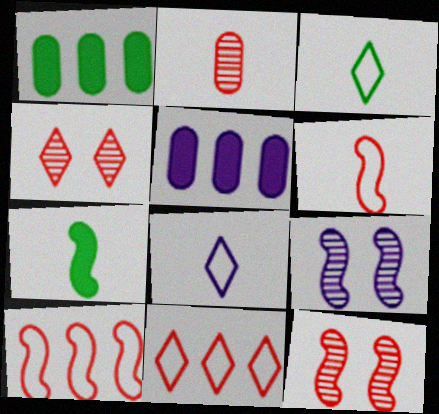[[1, 8, 12], 
[2, 7, 8], 
[3, 5, 12], 
[5, 8, 9], 
[7, 9, 10]]